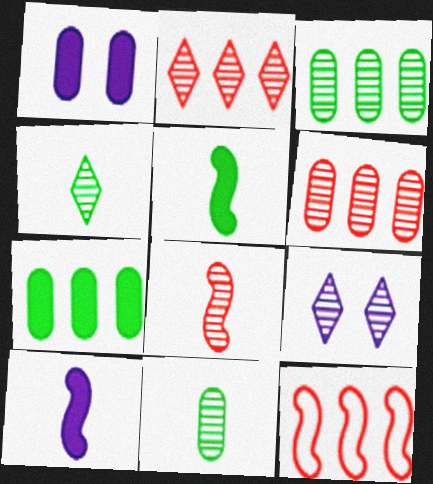[[1, 4, 12], 
[2, 4, 9], 
[3, 8, 9]]